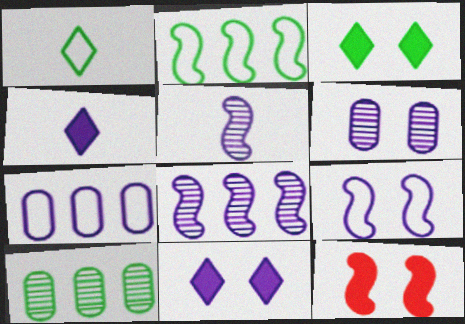[[2, 5, 12], 
[5, 7, 11], 
[6, 9, 11]]